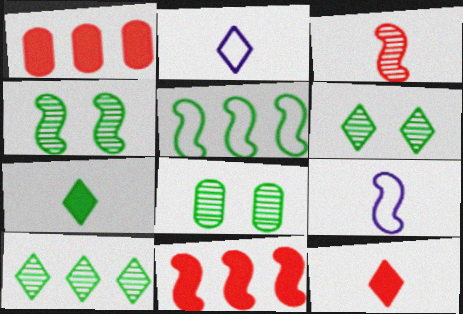[[1, 2, 4], 
[1, 6, 9], 
[2, 8, 11], 
[4, 6, 8], 
[4, 9, 11], 
[5, 7, 8]]